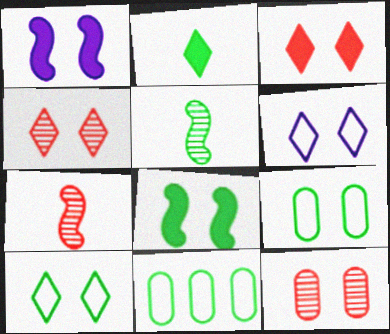[[1, 4, 9], 
[1, 10, 12], 
[6, 8, 12]]